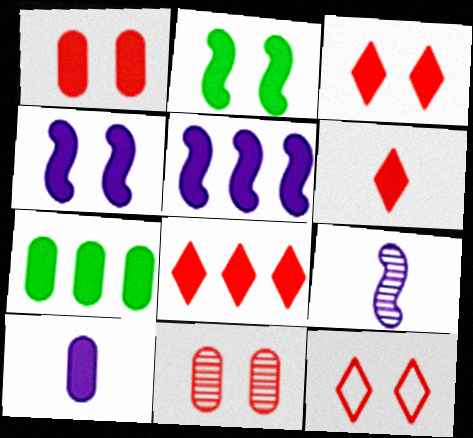[[1, 7, 10], 
[2, 8, 10], 
[3, 6, 8], 
[4, 6, 7], 
[5, 7, 8], 
[7, 9, 12]]